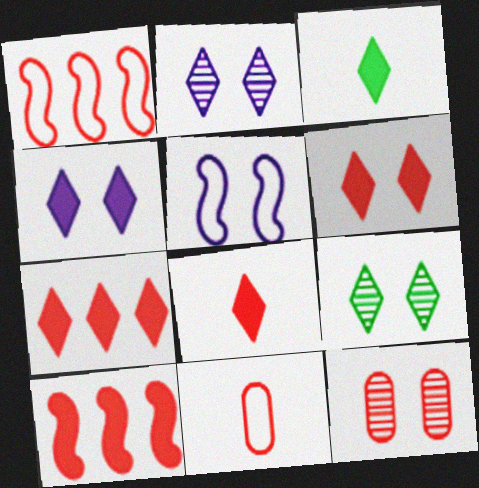[[1, 8, 12], 
[3, 4, 7], 
[6, 7, 8]]